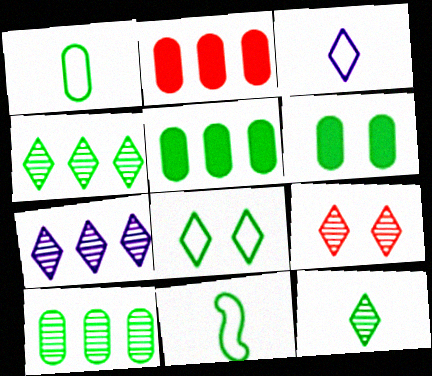[[1, 6, 10], 
[4, 6, 11], 
[7, 9, 12]]